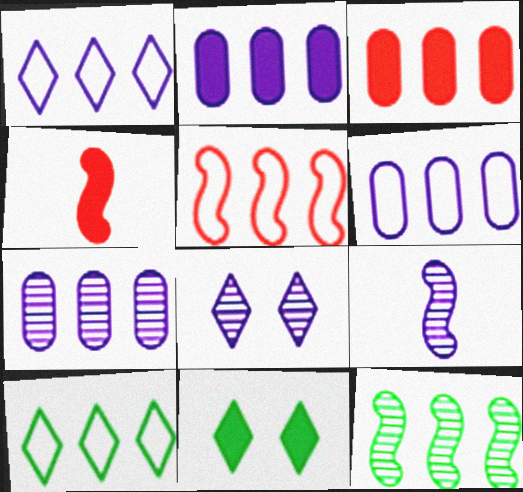[[1, 3, 12], 
[2, 4, 11], 
[2, 6, 7], 
[5, 6, 10], 
[7, 8, 9]]